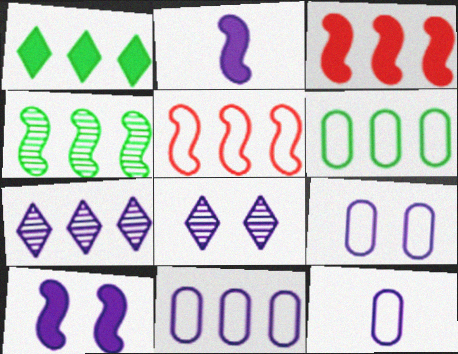[[1, 4, 6], 
[2, 7, 9], 
[2, 8, 11], 
[3, 6, 7], 
[7, 10, 12], 
[8, 9, 10], 
[9, 11, 12]]